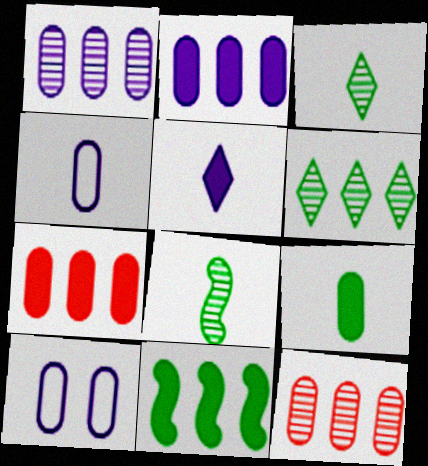[[9, 10, 12]]